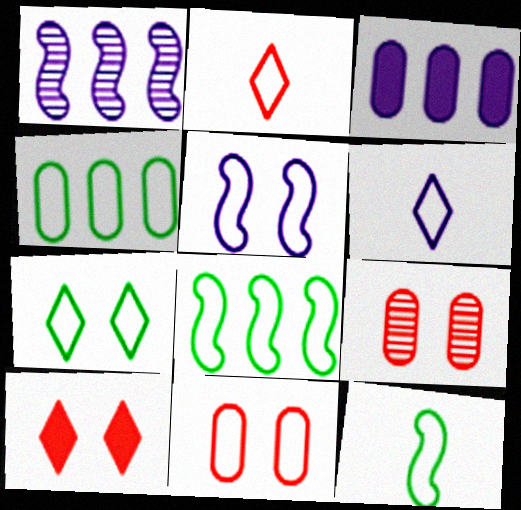[[2, 4, 5], 
[4, 7, 12], 
[5, 7, 11], 
[6, 8, 11]]